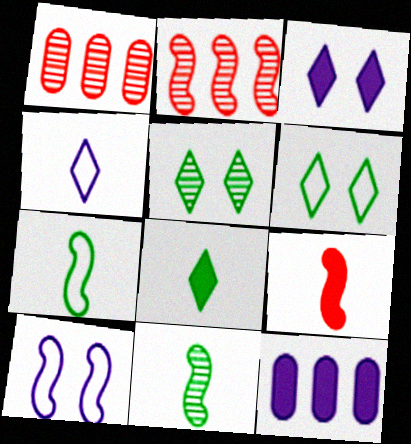[[1, 3, 7], 
[1, 8, 10]]